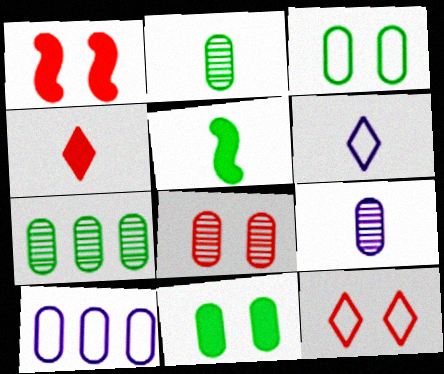[[1, 6, 7], 
[1, 8, 12], 
[7, 8, 9]]